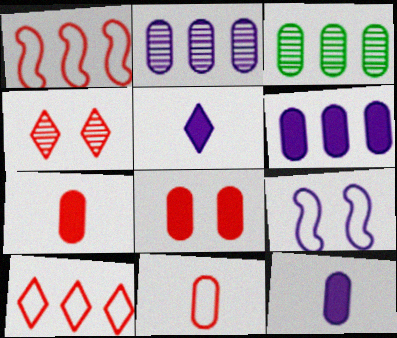[[1, 4, 7], 
[2, 5, 9]]